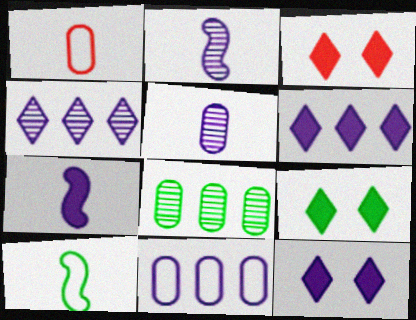[[2, 11, 12], 
[3, 9, 12], 
[8, 9, 10]]